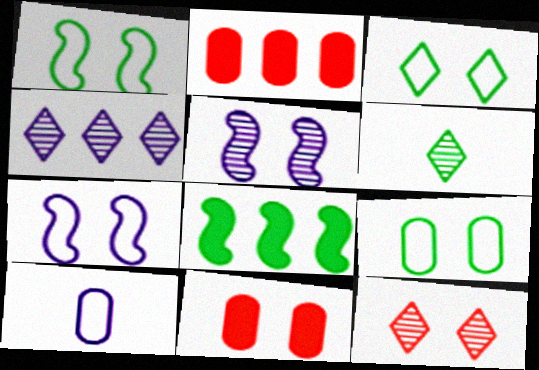[[1, 3, 9], 
[2, 6, 7], 
[3, 5, 11], 
[4, 6, 12], 
[6, 8, 9], 
[8, 10, 12]]